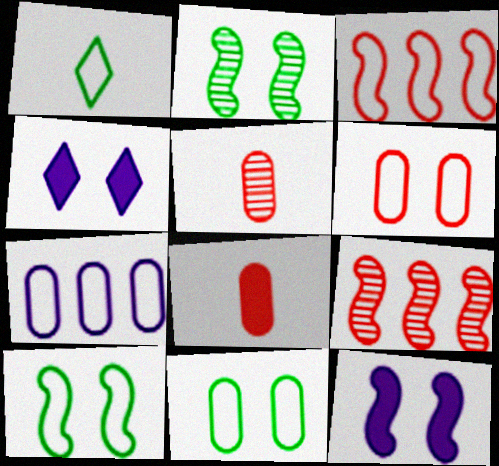[[2, 4, 6]]